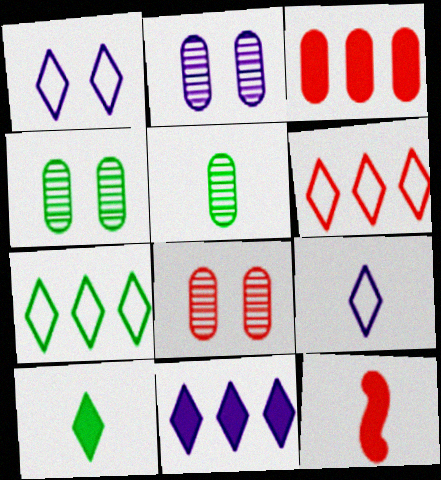[[2, 4, 8], 
[2, 7, 12], 
[5, 9, 12], 
[6, 8, 12]]